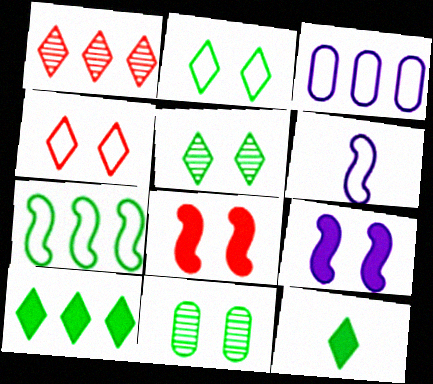[[4, 9, 11], 
[7, 11, 12]]